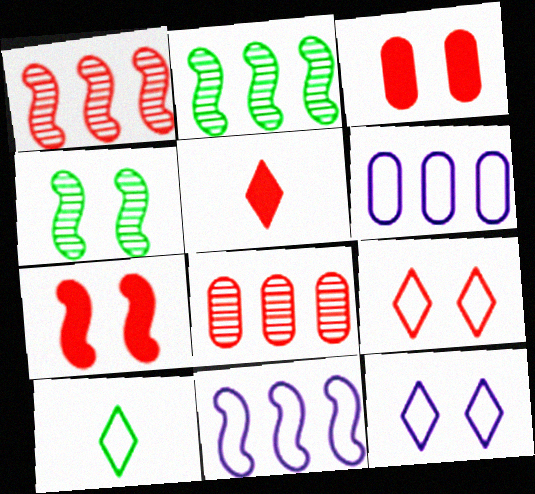[[3, 4, 12], 
[4, 5, 6]]